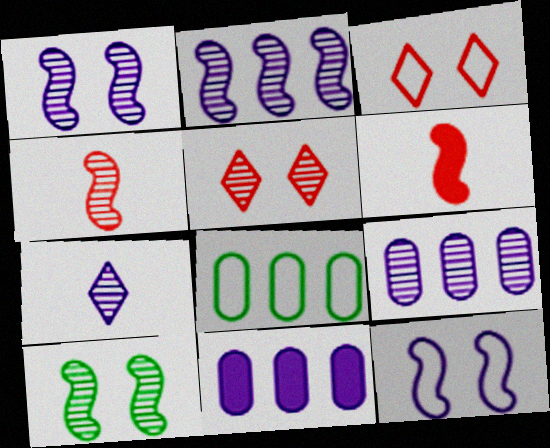[[1, 7, 9], 
[2, 4, 10], 
[7, 11, 12]]